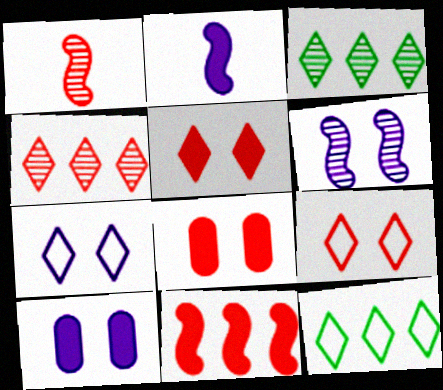[[1, 10, 12], 
[6, 7, 10]]